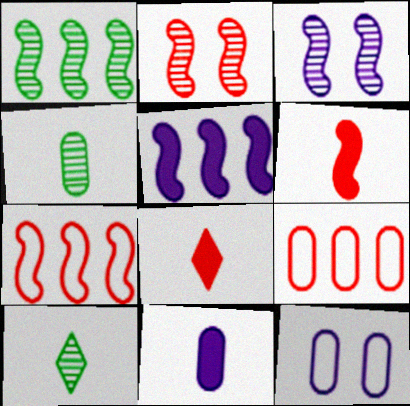[[1, 5, 7], 
[1, 8, 12], 
[2, 6, 7], 
[2, 8, 9]]